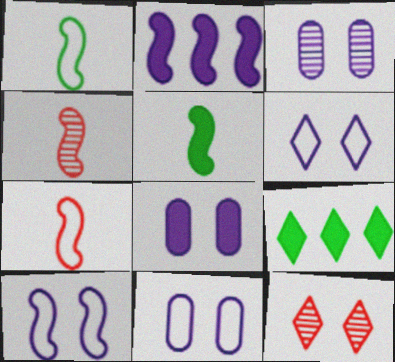[[3, 7, 9], 
[3, 8, 11], 
[4, 9, 11], 
[6, 10, 11]]